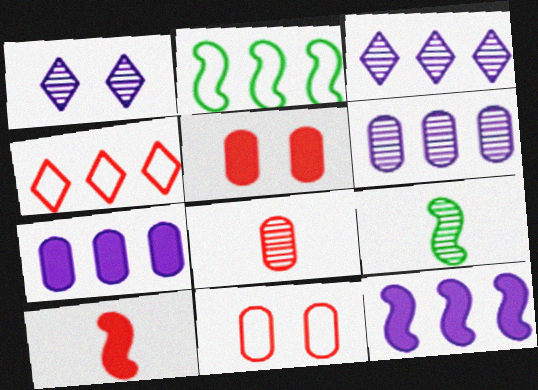[]